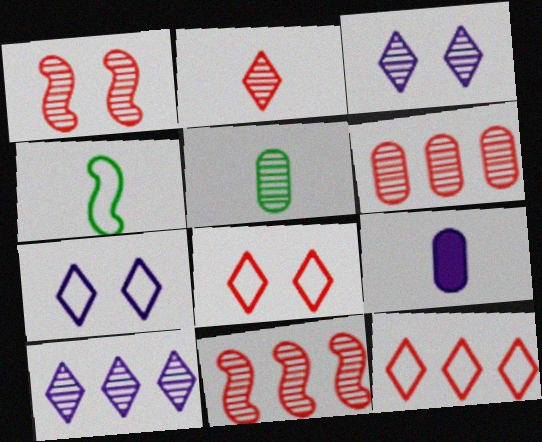[[1, 2, 6], 
[1, 5, 10], 
[2, 4, 9], 
[3, 5, 11]]